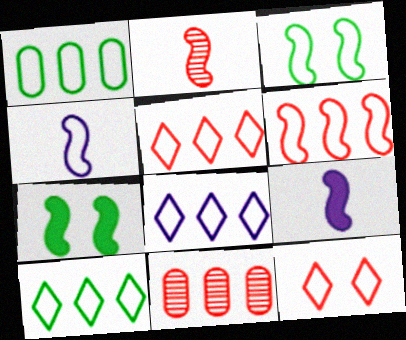[[1, 4, 12], 
[1, 6, 8], 
[3, 4, 6], 
[5, 8, 10]]